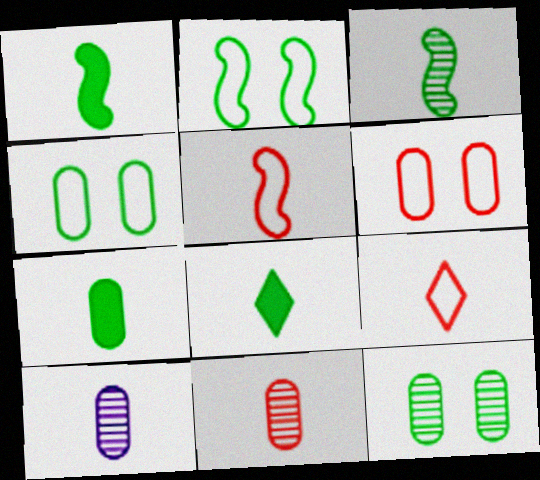[[1, 7, 8], 
[1, 9, 10], 
[5, 8, 10]]